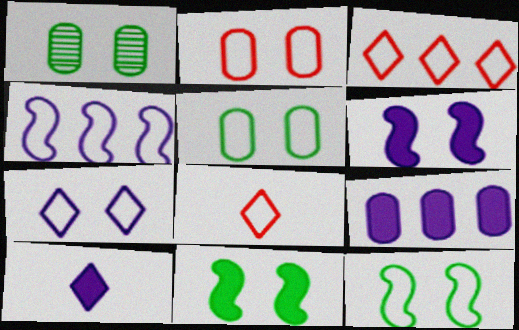[[2, 7, 12], 
[4, 5, 8], 
[6, 9, 10]]